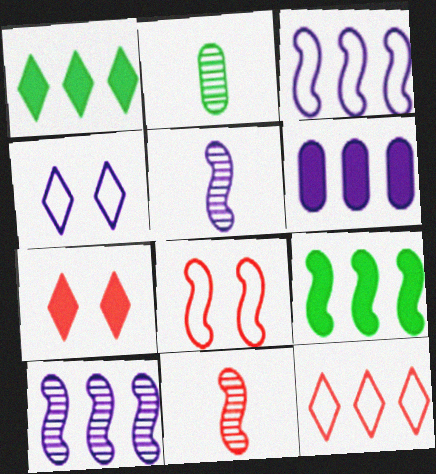[[2, 3, 7], 
[4, 5, 6], 
[5, 8, 9]]